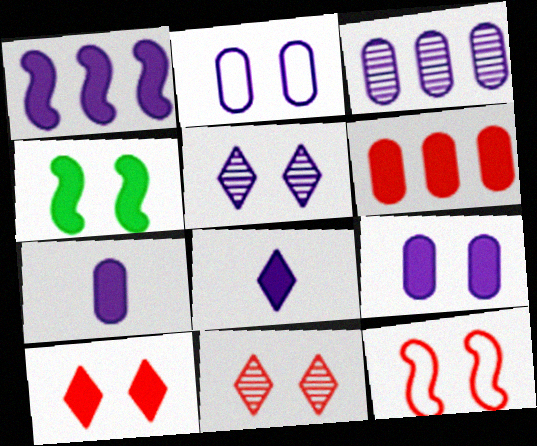[[1, 8, 9], 
[2, 3, 7], 
[2, 4, 11], 
[4, 6, 8], 
[4, 9, 10]]